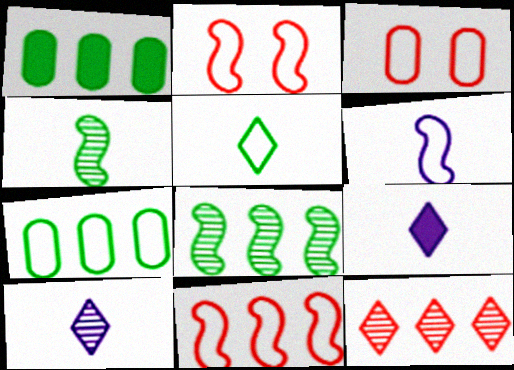[[1, 2, 10], 
[3, 8, 9]]